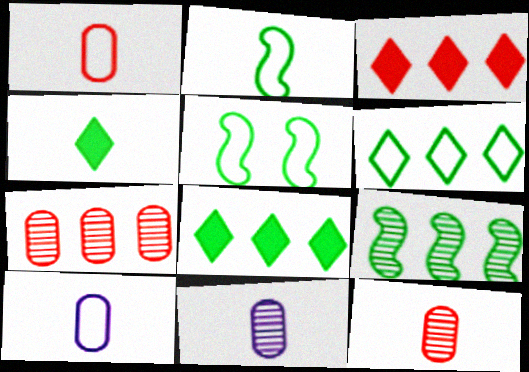[[3, 5, 11]]